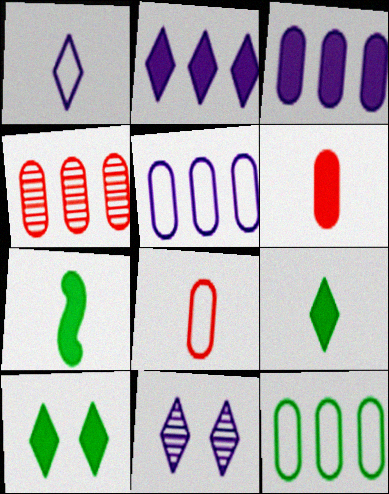[[1, 2, 11], 
[3, 4, 12]]